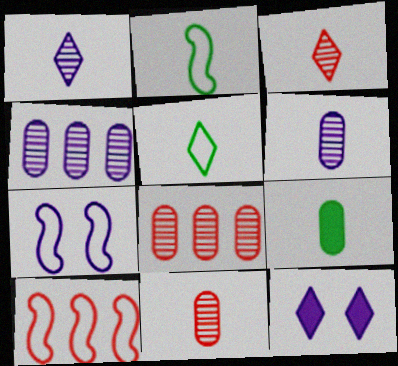[[2, 7, 10], 
[2, 8, 12]]